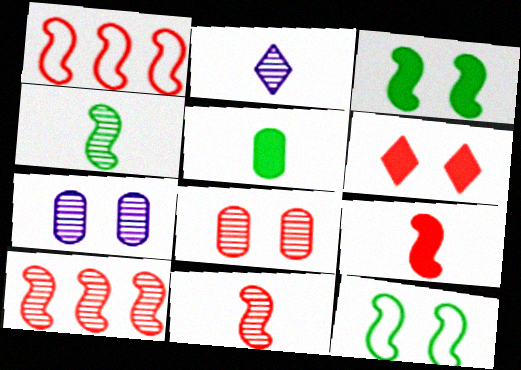[[6, 7, 12]]